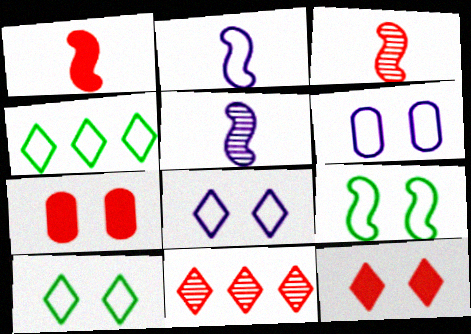[[4, 5, 7]]